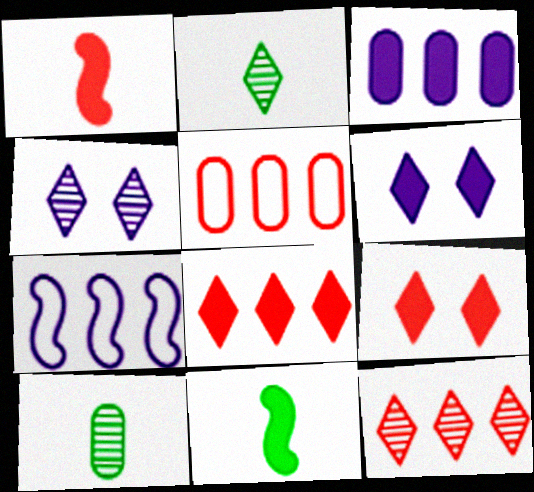[[2, 4, 12], 
[3, 9, 11], 
[4, 5, 11], 
[7, 9, 10]]